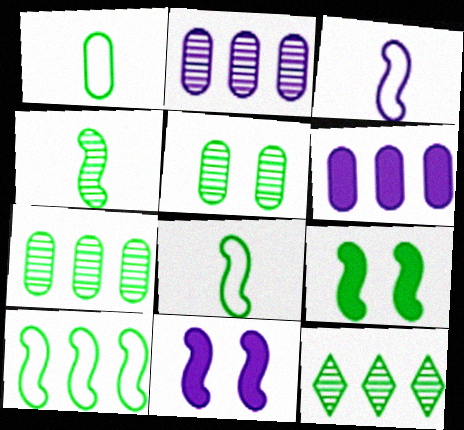[[1, 9, 12], 
[4, 5, 12], 
[4, 9, 10]]